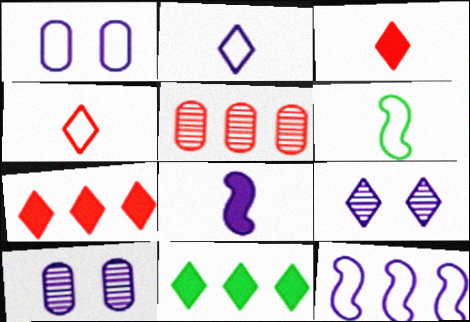[[1, 2, 12], 
[4, 9, 11], 
[5, 11, 12], 
[6, 7, 10]]